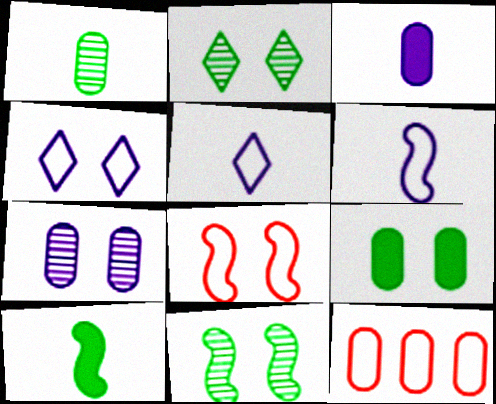[]